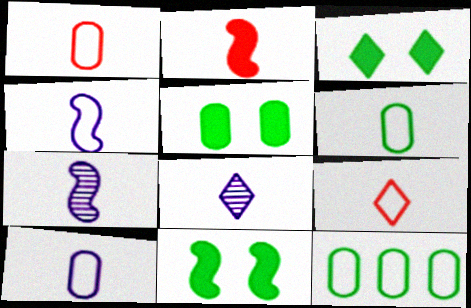[[1, 6, 10], 
[2, 6, 8], 
[3, 5, 11], 
[4, 6, 9]]